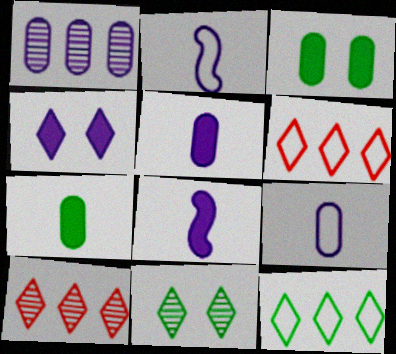[[1, 2, 4], 
[2, 3, 10]]